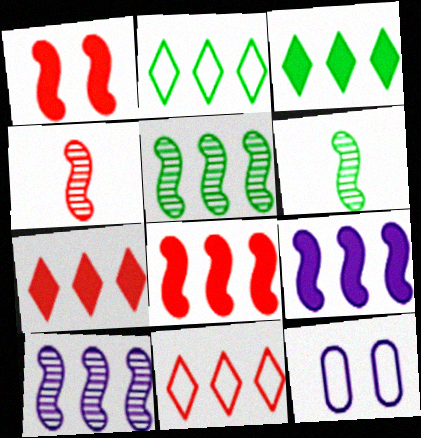[[3, 4, 12], 
[6, 7, 12]]